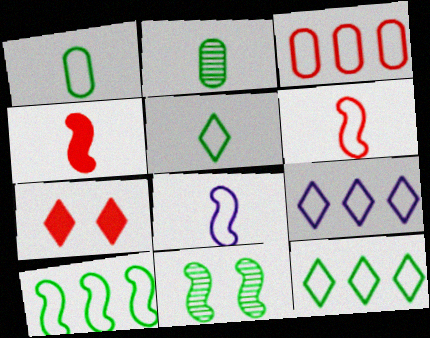[[3, 9, 10]]